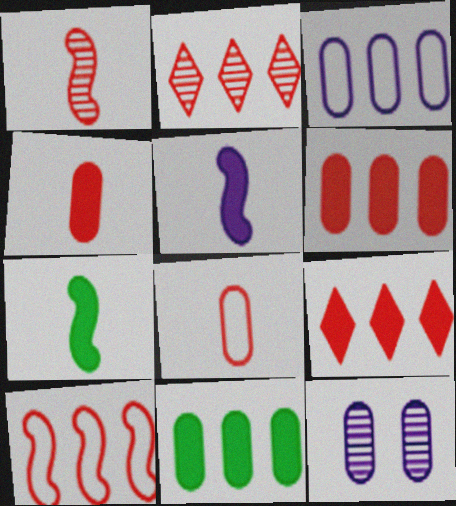[[2, 6, 10], 
[8, 11, 12]]